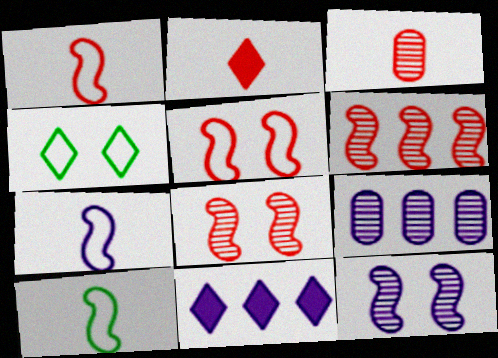[[1, 2, 3], 
[1, 7, 10]]